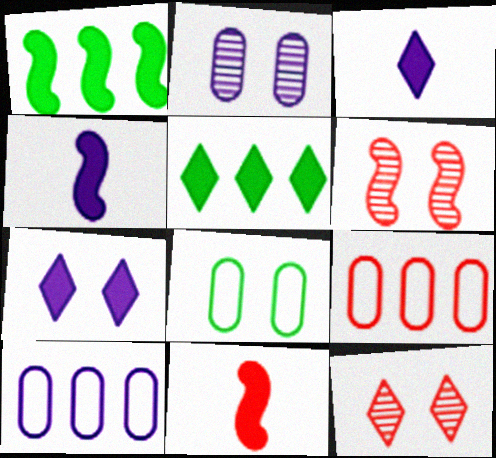[[6, 7, 8], 
[9, 11, 12]]